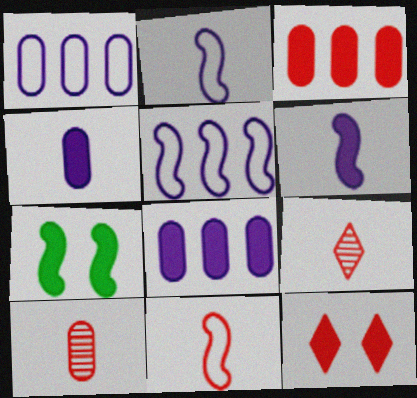[[1, 7, 9]]